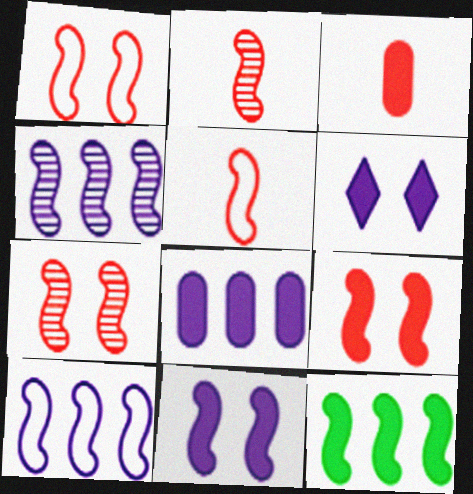[[1, 7, 9], 
[3, 6, 12]]